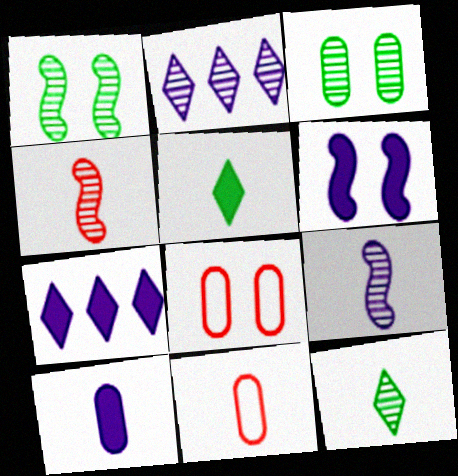[[1, 7, 11], 
[2, 3, 4], 
[5, 9, 11], 
[6, 7, 10]]